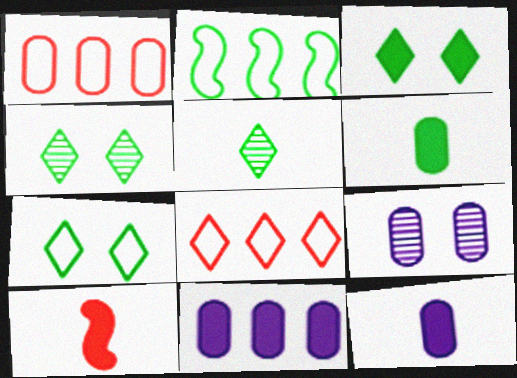[[1, 6, 9], 
[2, 4, 6], 
[3, 4, 7], 
[3, 10, 11]]